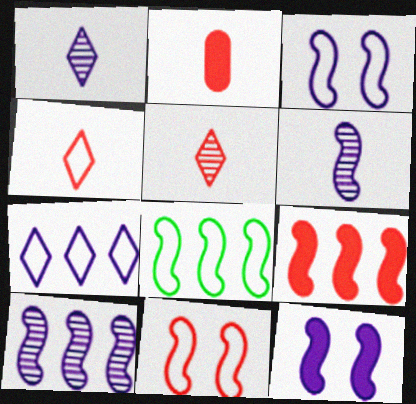[[8, 9, 10]]